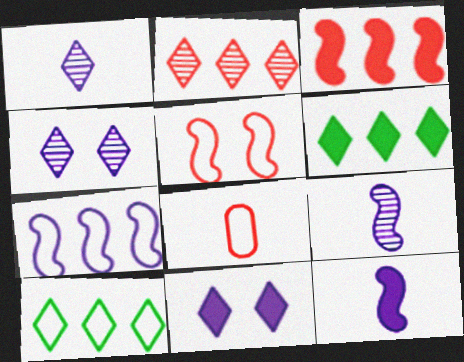[]